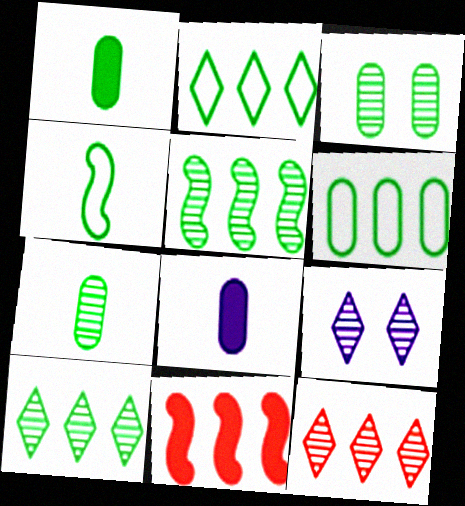[[1, 3, 6]]